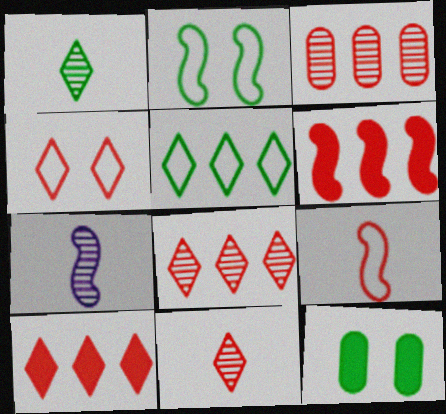[[2, 6, 7], 
[4, 10, 11]]